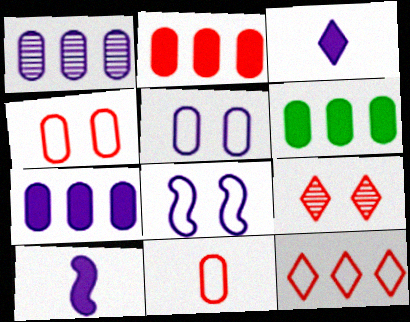[[1, 3, 8], 
[2, 6, 7]]